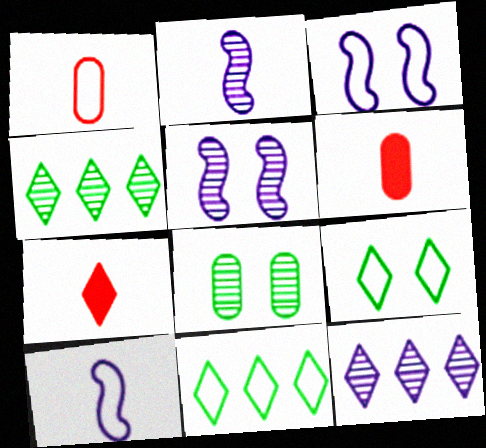[[1, 3, 11], 
[3, 4, 6], 
[5, 6, 11], 
[7, 9, 12]]